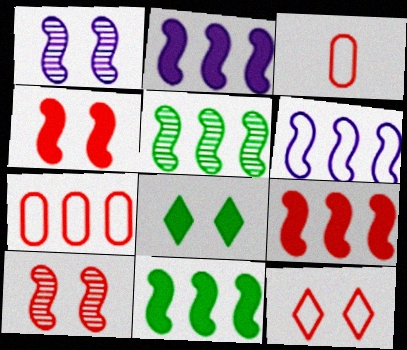[[2, 9, 11], 
[5, 6, 9]]